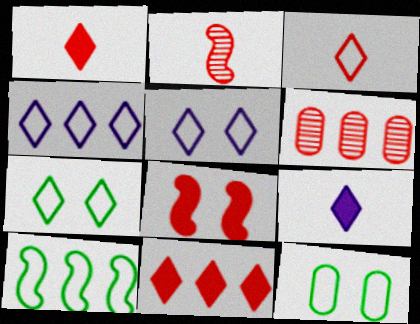[[3, 4, 7], 
[3, 6, 8]]